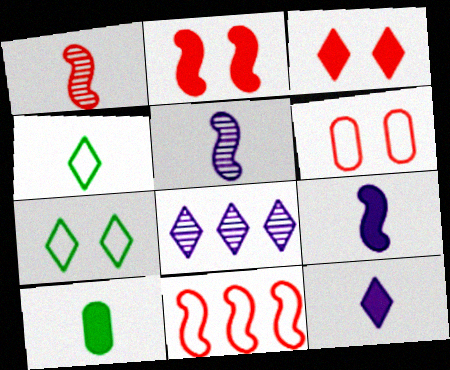[[1, 2, 11], 
[3, 4, 8]]